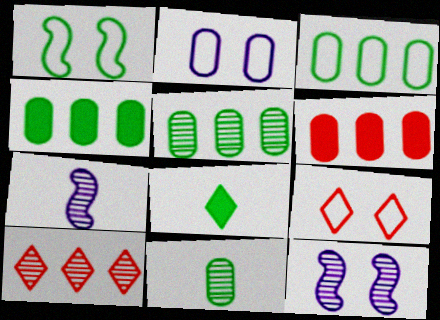[[1, 2, 9], 
[1, 5, 8], 
[2, 6, 11], 
[3, 4, 5], 
[4, 7, 9], 
[10, 11, 12]]